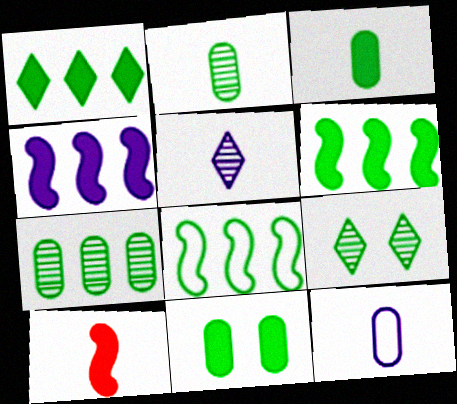[[1, 7, 8], 
[3, 8, 9]]